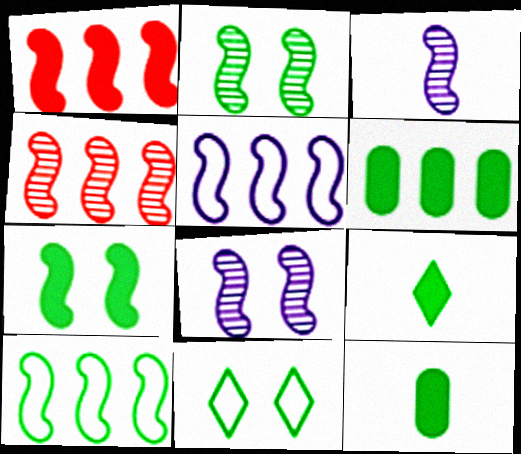[[2, 3, 4], 
[6, 7, 9]]